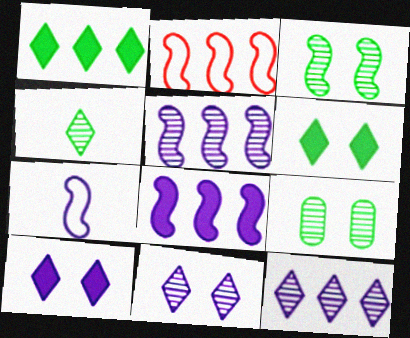[]